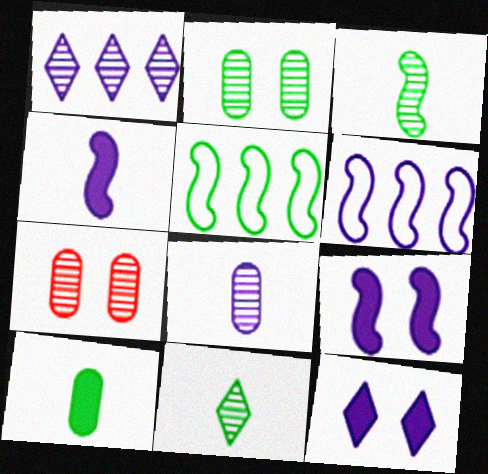[[1, 3, 7], 
[6, 8, 12]]